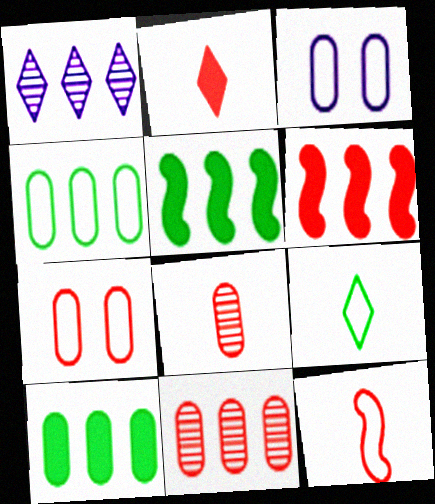[[1, 4, 6], 
[2, 8, 12], 
[3, 8, 10]]